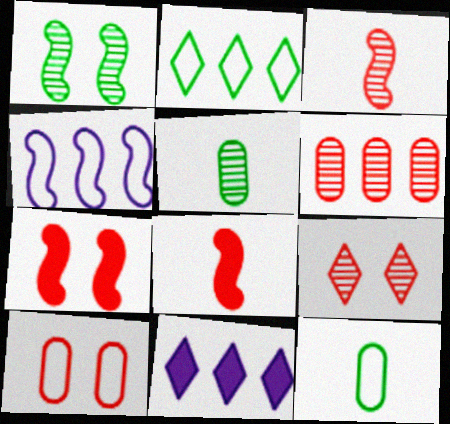[[1, 4, 8], 
[3, 6, 9], 
[7, 9, 10]]